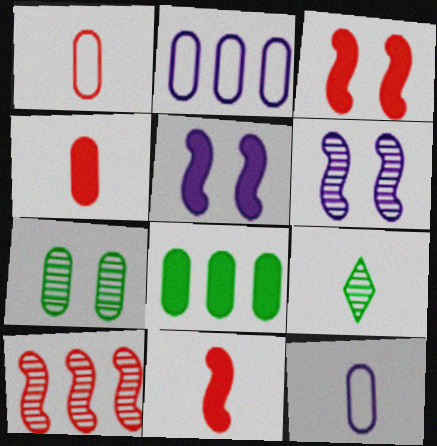[[2, 3, 9], 
[2, 4, 7], 
[9, 11, 12]]